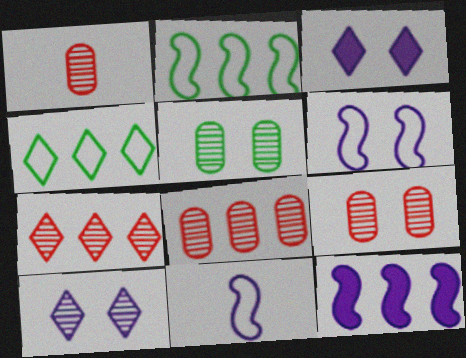[[1, 2, 3], 
[1, 8, 9], 
[4, 8, 12]]